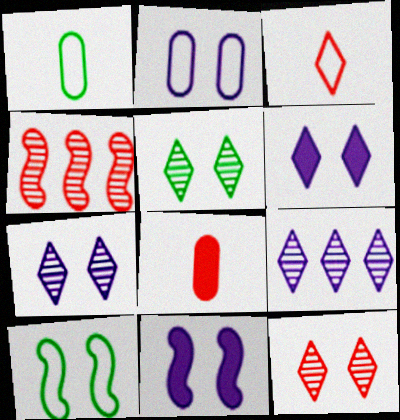[[1, 4, 6], 
[2, 7, 11], 
[5, 7, 12], 
[8, 9, 10]]